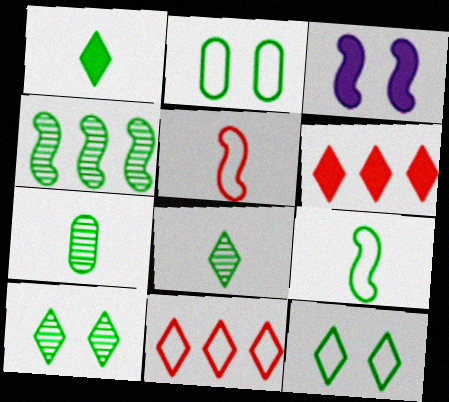[[1, 2, 4], 
[1, 7, 9], 
[3, 4, 5], 
[3, 7, 11], 
[4, 7, 10]]